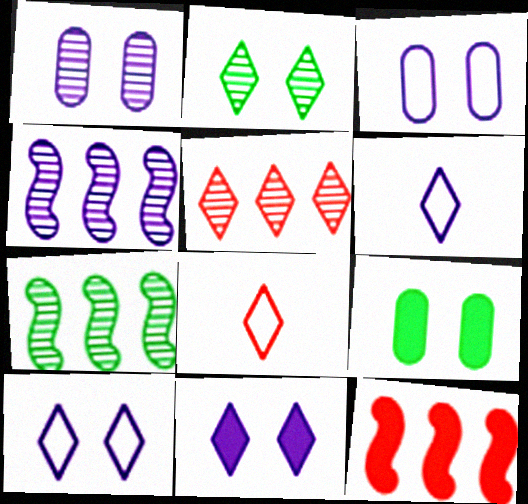[[4, 8, 9]]